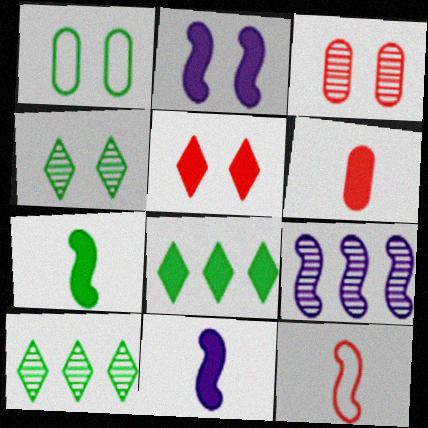[[1, 7, 10], 
[2, 6, 8]]